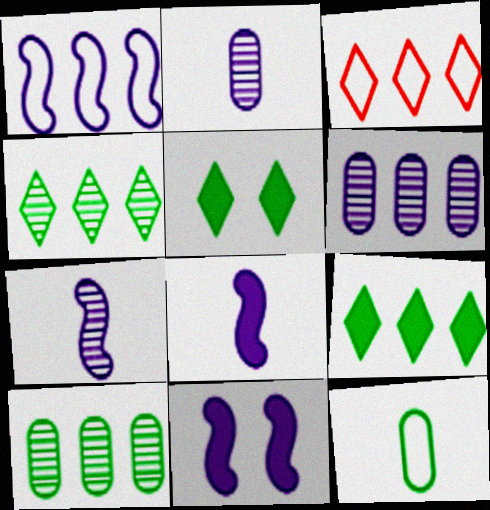[[1, 7, 11]]